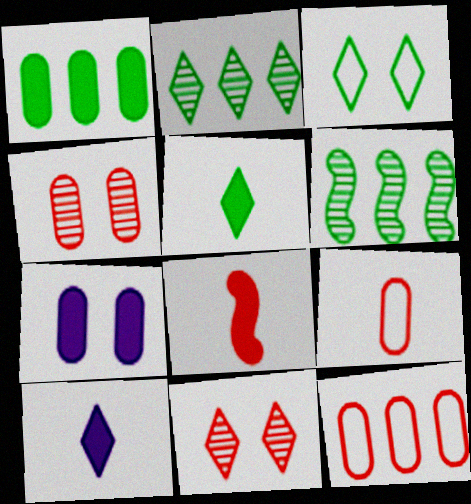[[2, 3, 5], 
[8, 11, 12]]